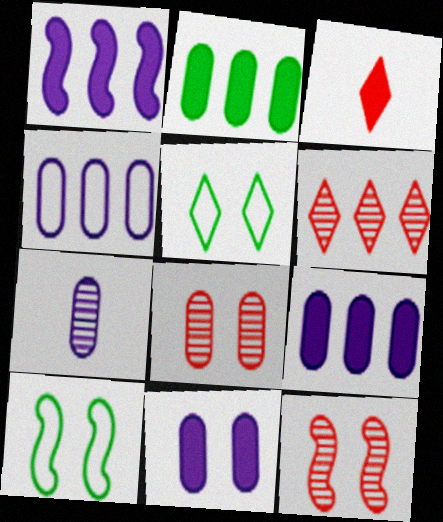[[4, 7, 11], 
[5, 11, 12]]